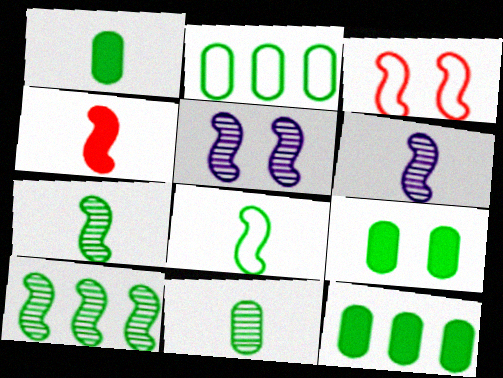[[1, 9, 12], 
[2, 9, 11], 
[4, 6, 8]]